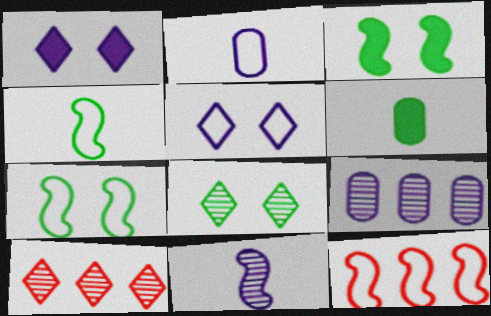[[2, 3, 10], 
[3, 11, 12]]